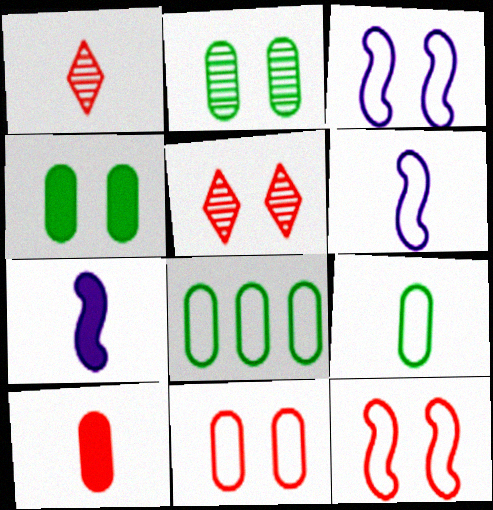[[1, 7, 9], 
[3, 4, 5], 
[5, 7, 8]]